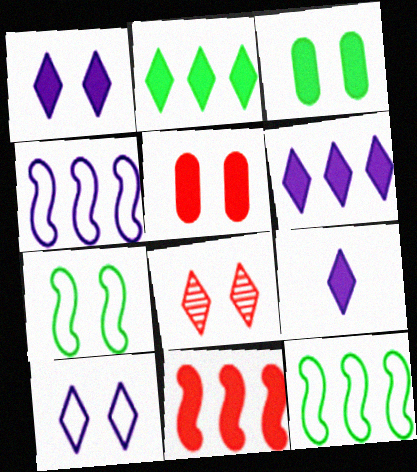[[1, 6, 9], 
[3, 9, 11]]